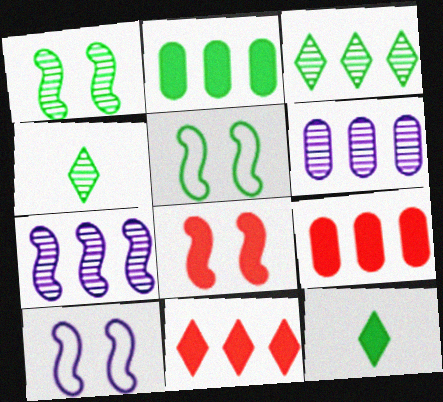[[1, 8, 10], 
[2, 4, 5], 
[4, 9, 10]]